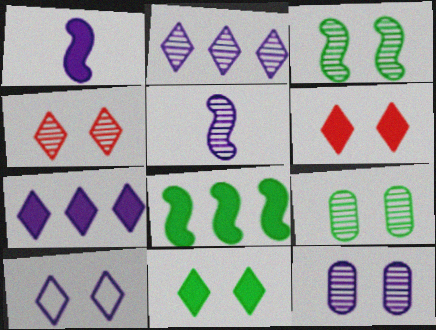[[2, 5, 12], 
[3, 4, 12], 
[4, 10, 11]]